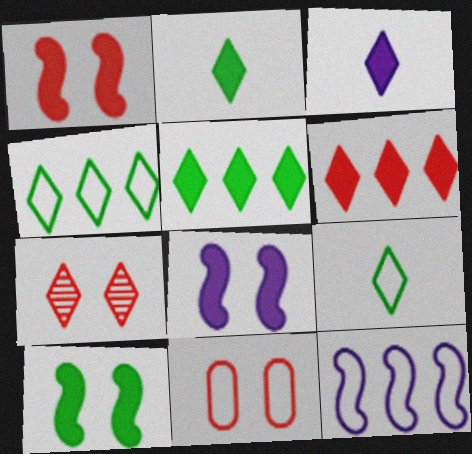[[1, 7, 11], 
[1, 8, 10], 
[3, 4, 7], 
[9, 11, 12]]